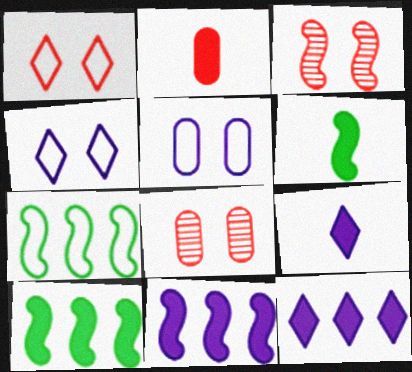[[2, 6, 9], 
[7, 8, 9]]